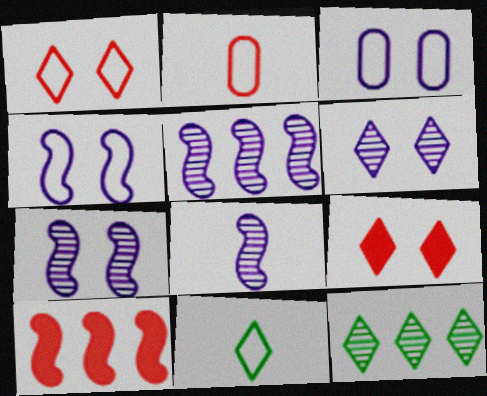[[5, 7, 8]]